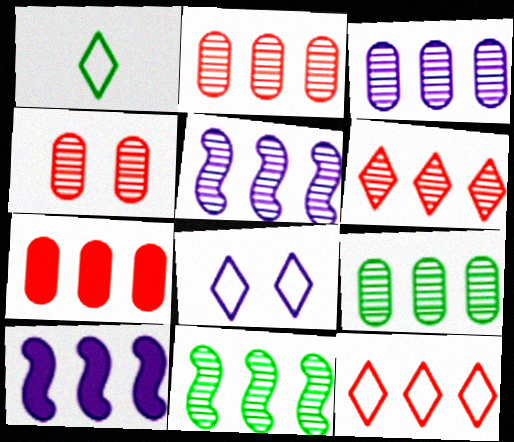[[1, 4, 10], 
[1, 8, 12], 
[2, 3, 9], 
[3, 6, 11], 
[5, 6, 9], 
[9, 10, 12]]